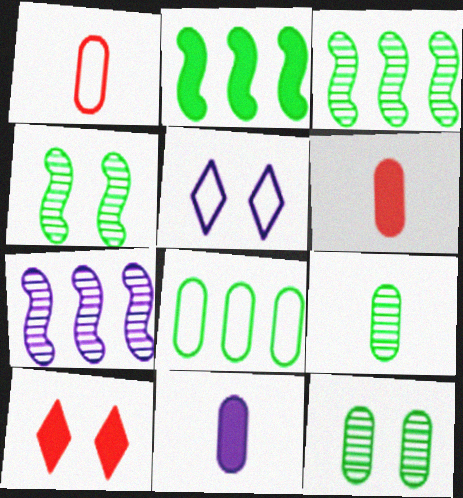[[1, 9, 11], 
[2, 10, 11], 
[3, 5, 6], 
[5, 7, 11]]